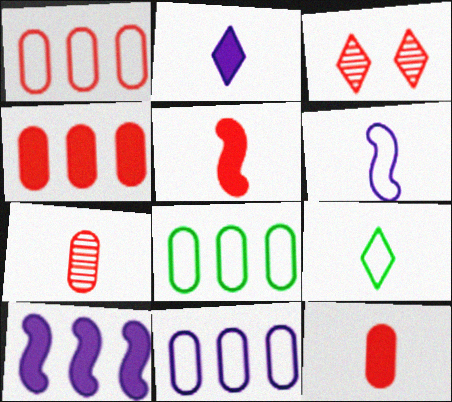[[1, 3, 5], 
[1, 8, 11]]